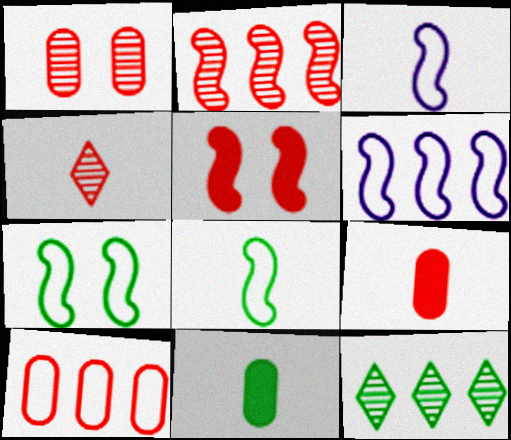[[1, 2, 4], 
[1, 9, 10], 
[3, 4, 11], 
[4, 5, 10], 
[7, 11, 12]]